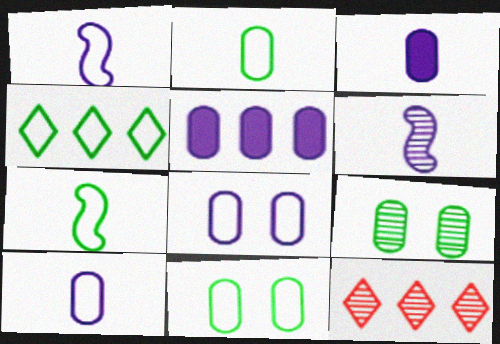[[4, 7, 11], 
[6, 9, 12]]